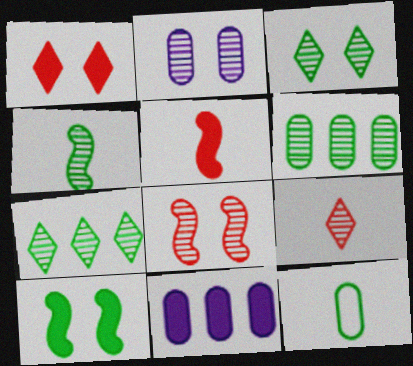[[2, 3, 8], 
[3, 4, 6], 
[7, 10, 12]]